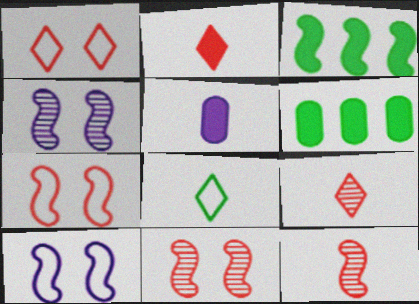[[3, 10, 12], 
[5, 8, 12], 
[6, 9, 10]]